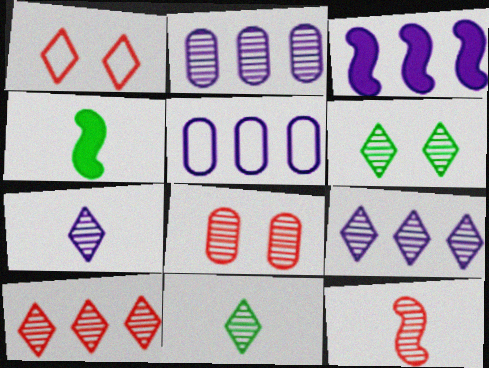[[1, 2, 4], 
[2, 6, 12], 
[3, 5, 9], 
[6, 7, 10], 
[8, 10, 12]]